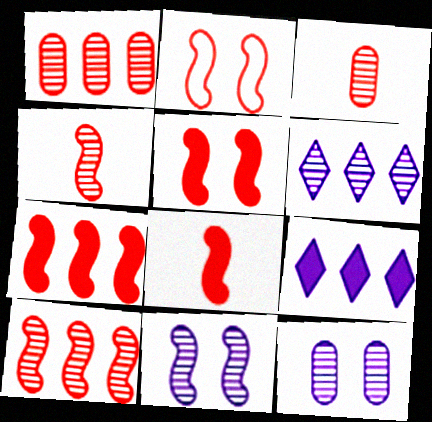[[2, 4, 7], 
[2, 8, 10], 
[5, 7, 8]]